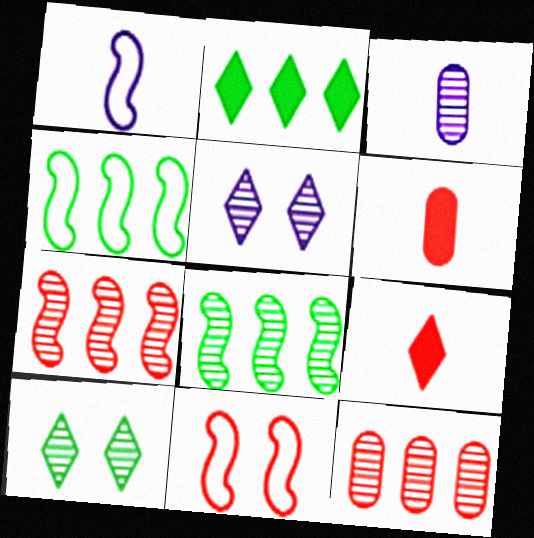[[1, 4, 11], 
[2, 3, 11], 
[3, 7, 10], 
[4, 5, 6], 
[9, 11, 12]]